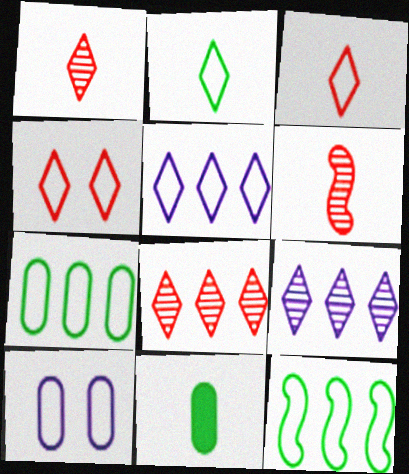[[2, 4, 5], 
[3, 10, 12]]